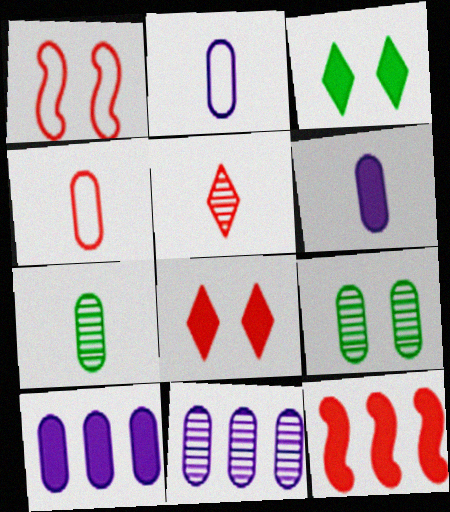[[3, 6, 12], 
[4, 6, 7], 
[4, 9, 10]]